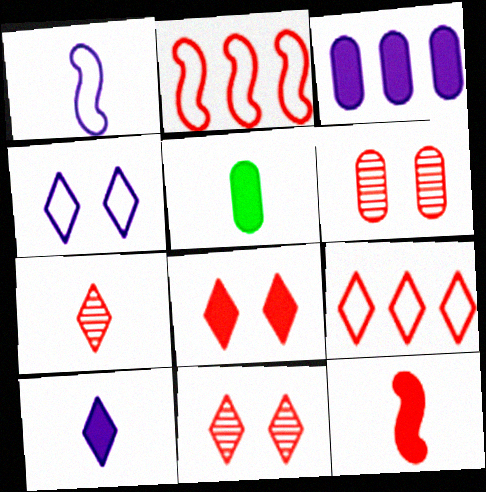[[1, 5, 7], 
[5, 10, 12], 
[6, 9, 12], 
[7, 8, 9]]